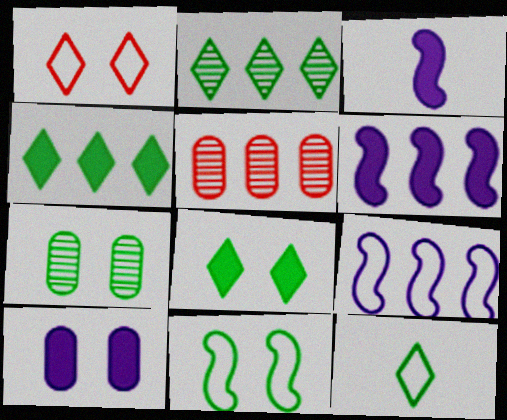[[2, 8, 12], 
[4, 5, 9], 
[7, 8, 11]]